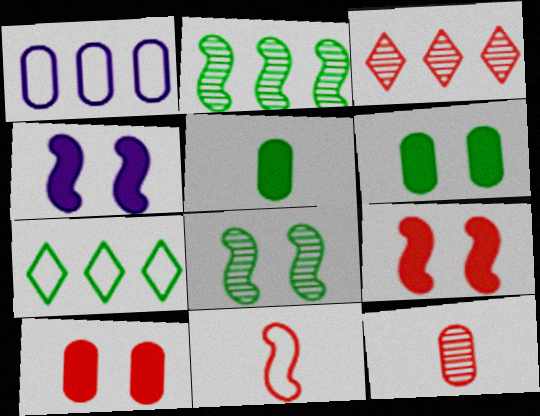[[1, 6, 12], 
[2, 4, 11], 
[3, 10, 11], 
[4, 7, 12], 
[5, 7, 8]]